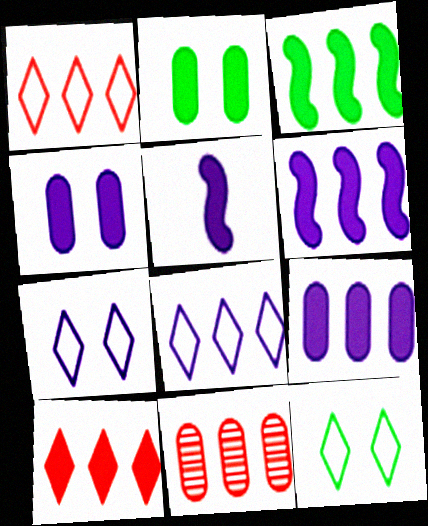[[2, 5, 10], 
[3, 8, 11], 
[3, 9, 10], 
[5, 11, 12]]